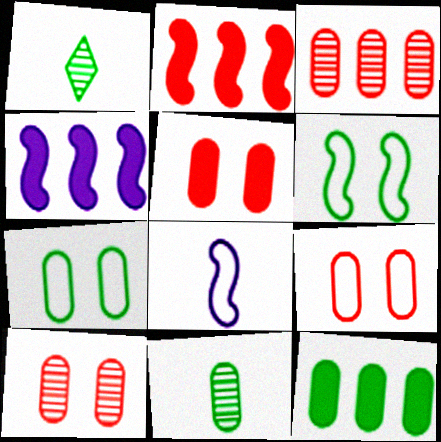[[1, 4, 9], 
[1, 6, 12], 
[5, 9, 10], 
[7, 11, 12]]